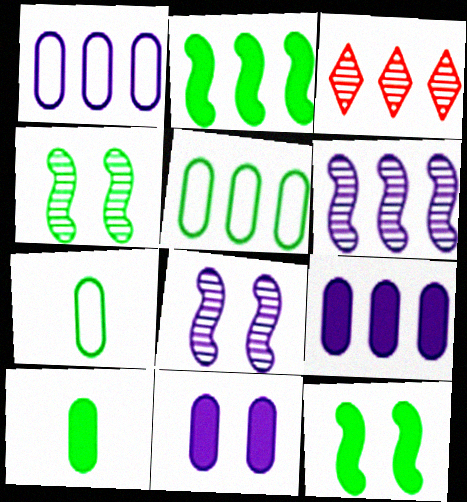[[1, 2, 3]]